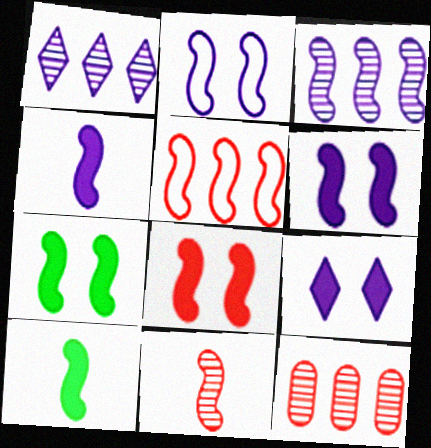[[2, 3, 4], 
[5, 8, 11], 
[6, 7, 8]]